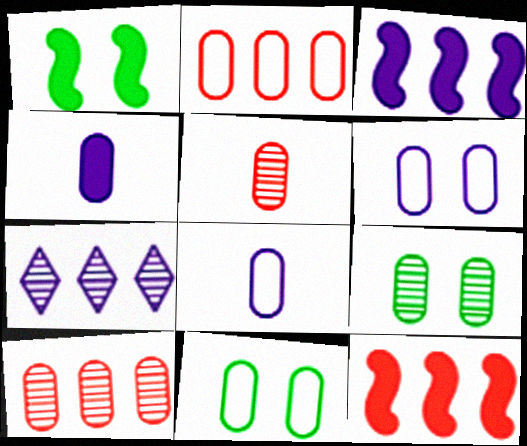[[2, 4, 9], 
[2, 8, 11], 
[4, 10, 11]]